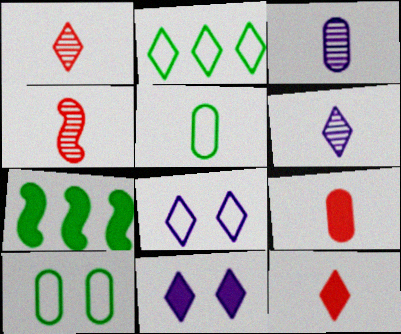[[1, 2, 11], 
[3, 5, 9], 
[7, 9, 11]]